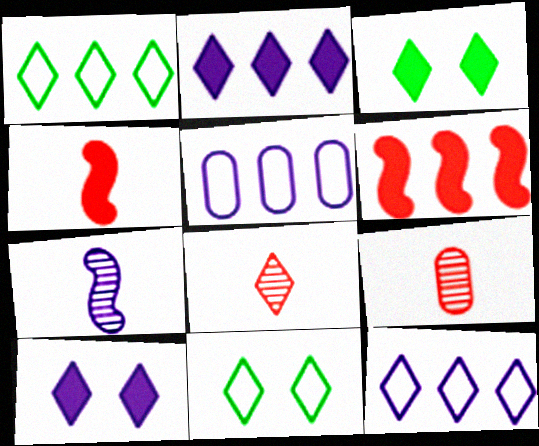[[1, 8, 10], 
[2, 8, 11], 
[3, 8, 12], 
[5, 7, 10]]